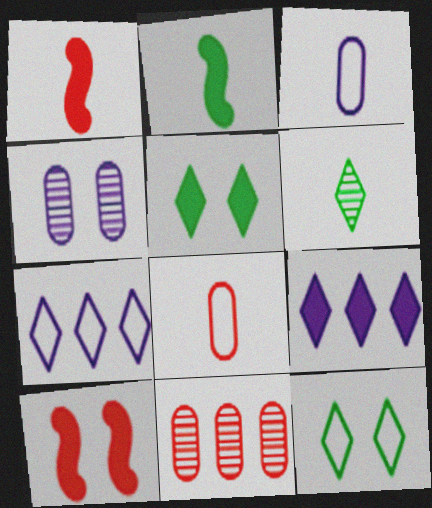[[1, 3, 6], 
[4, 10, 12]]